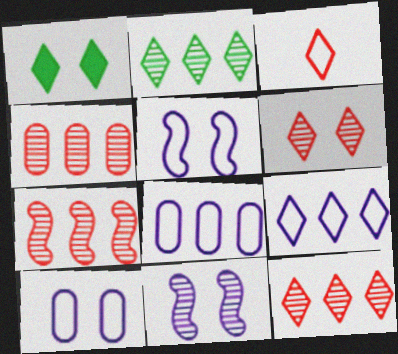[[4, 7, 12]]